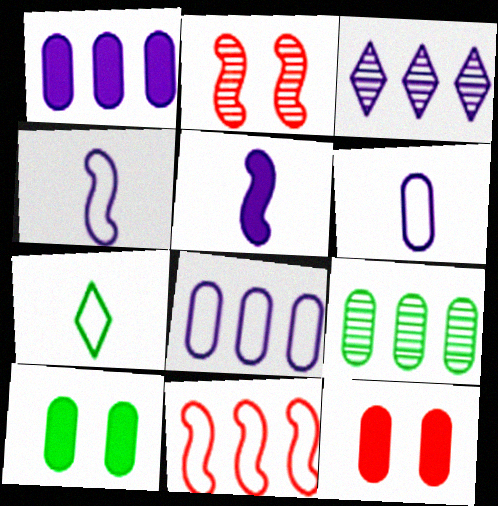[[1, 2, 7], 
[6, 9, 12]]